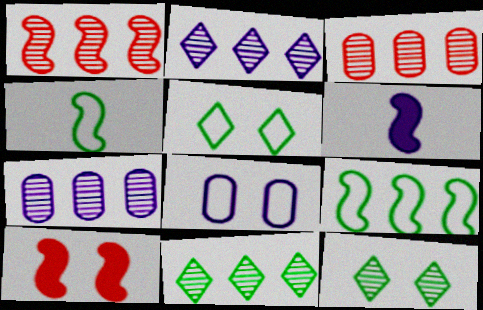[[1, 7, 11], 
[2, 6, 8], 
[3, 5, 6], 
[8, 10, 12]]